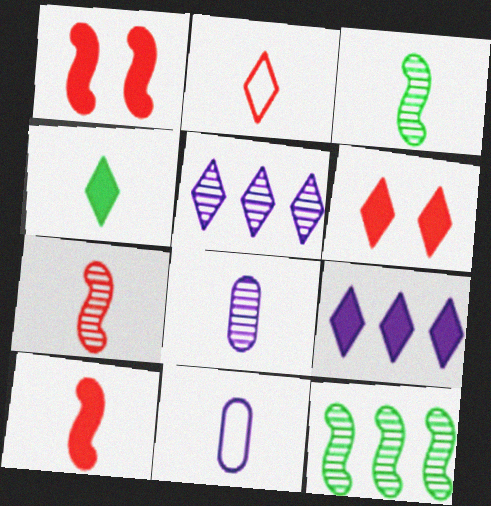[[4, 6, 9], 
[4, 7, 11], 
[6, 11, 12]]